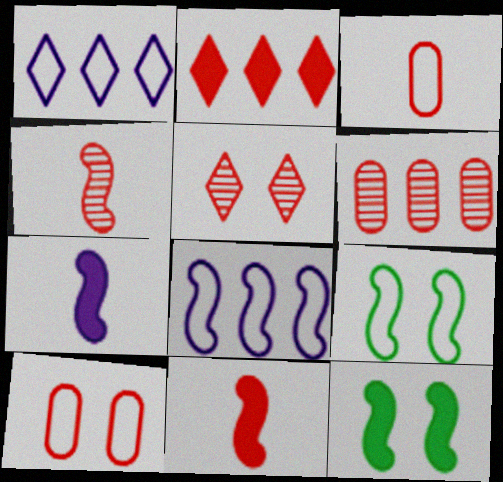[[1, 3, 9], 
[2, 4, 10], 
[4, 5, 6], 
[4, 8, 12]]